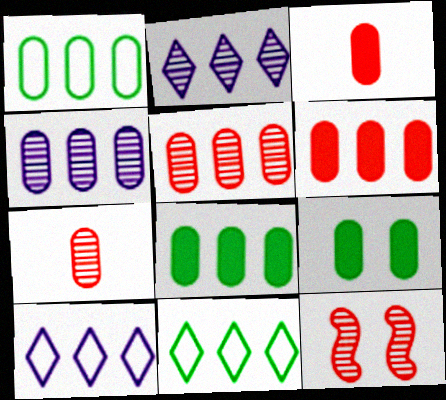[[1, 4, 6]]